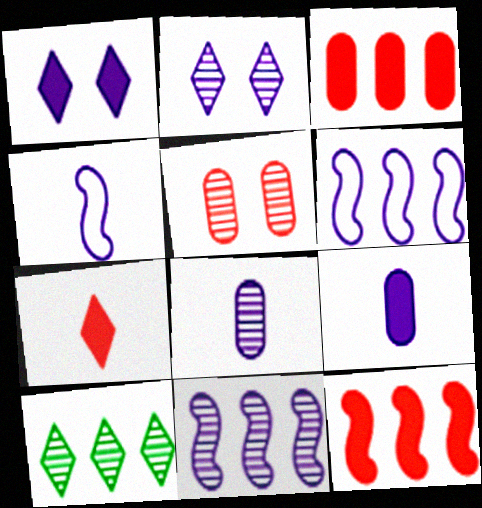[[1, 6, 8], 
[2, 6, 9], 
[2, 8, 11], 
[3, 6, 10]]